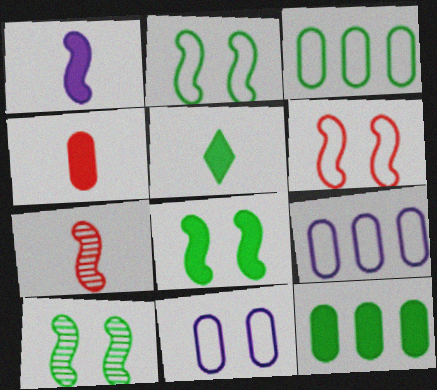[[1, 4, 5], 
[2, 8, 10], 
[3, 5, 10], 
[5, 8, 12]]